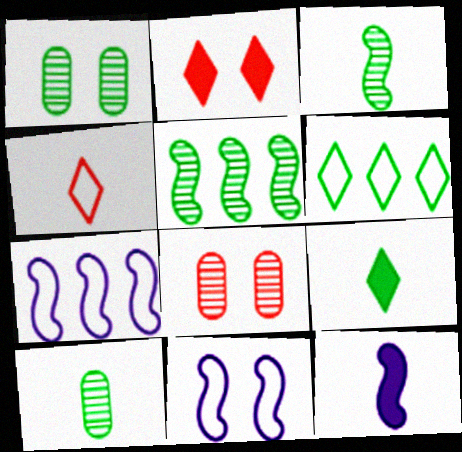[[1, 2, 11], 
[2, 7, 10], 
[4, 10, 12], 
[6, 8, 12], 
[7, 8, 9]]